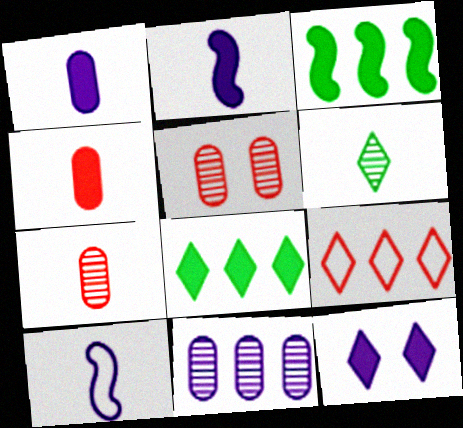[[3, 4, 12], 
[3, 9, 11], 
[4, 6, 10], 
[5, 8, 10], 
[6, 9, 12], 
[10, 11, 12]]